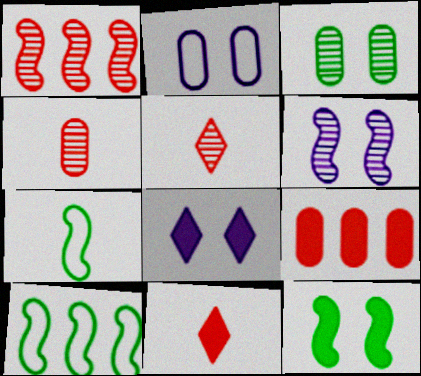[[2, 6, 8], 
[4, 8, 10]]